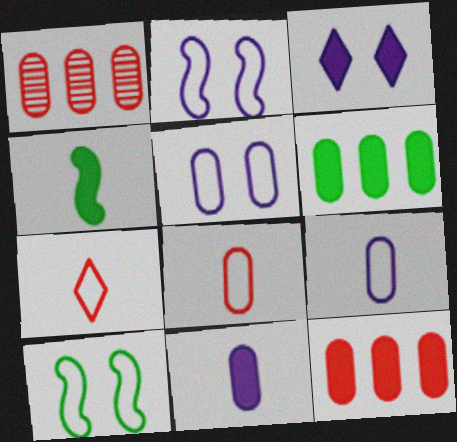[[3, 4, 12]]